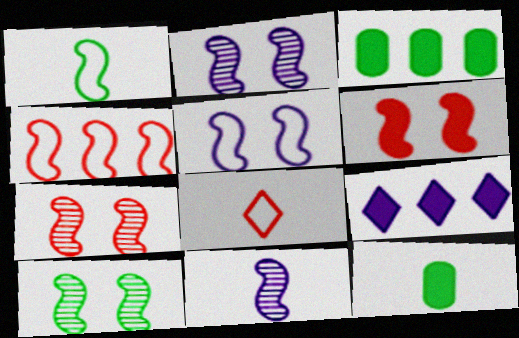[[1, 4, 5], 
[2, 3, 8], 
[2, 7, 10], 
[5, 6, 10], 
[6, 9, 12], 
[8, 11, 12]]